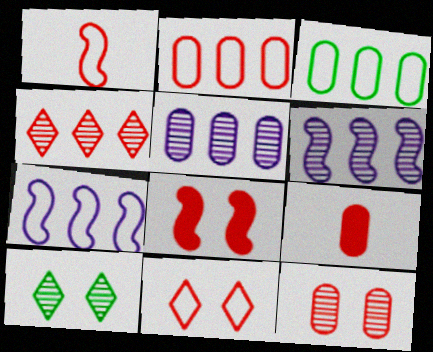[[1, 2, 11], 
[2, 9, 12], 
[7, 9, 10], 
[8, 11, 12]]